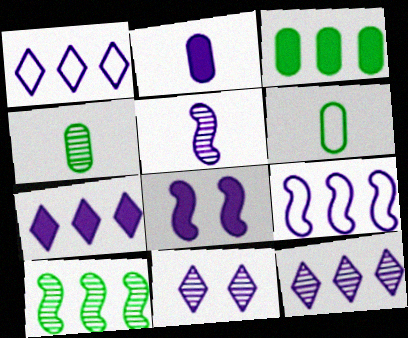[[1, 7, 12], 
[2, 7, 8], 
[2, 9, 11], 
[5, 8, 9]]